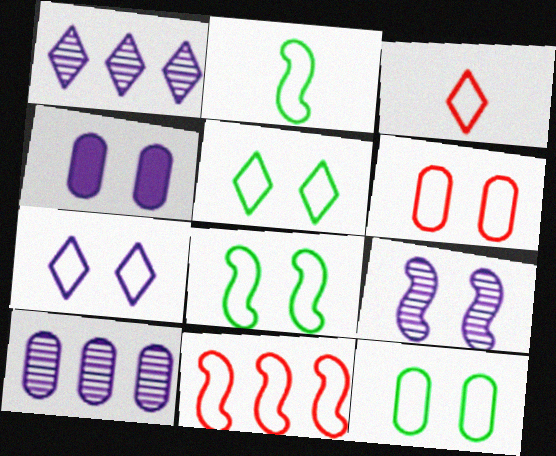[[3, 6, 11], 
[4, 7, 9], 
[5, 8, 12], 
[6, 7, 8]]